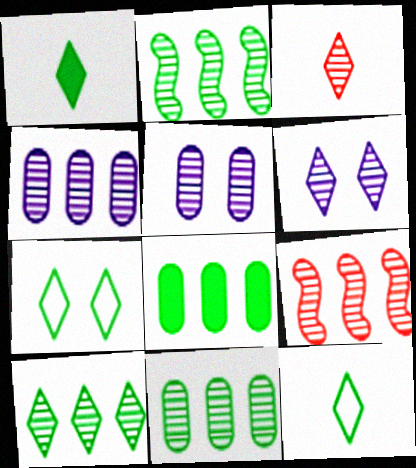[[1, 7, 10], 
[2, 3, 5], 
[2, 10, 11], 
[3, 6, 10], 
[4, 9, 10]]